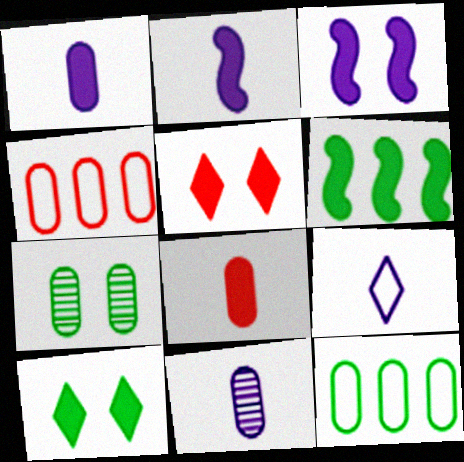[[1, 4, 7], 
[1, 5, 6], 
[2, 9, 11]]